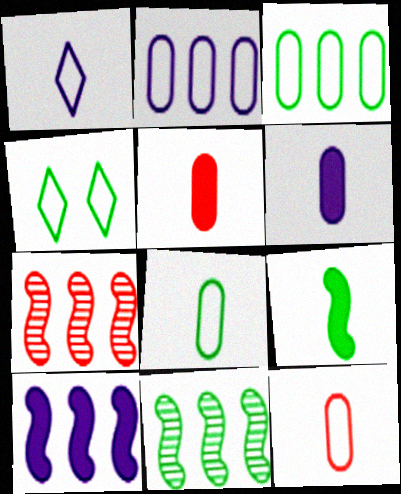[[4, 6, 7]]